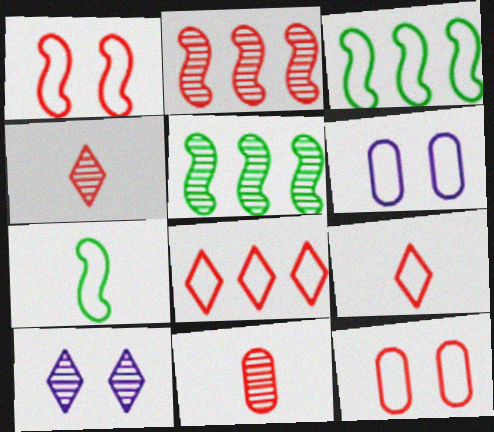[[3, 6, 9], 
[5, 10, 11], 
[6, 7, 8]]